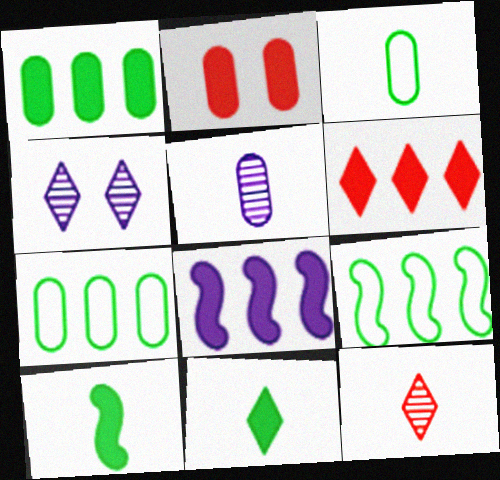[[1, 6, 8], 
[2, 5, 7], 
[2, 8, 11]]